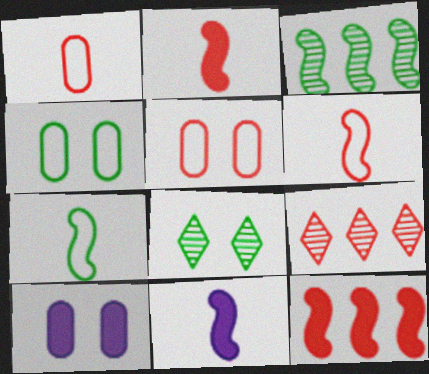[[2, 5, 9], 
[4, 9, 11], 
[7, 9, 10]]